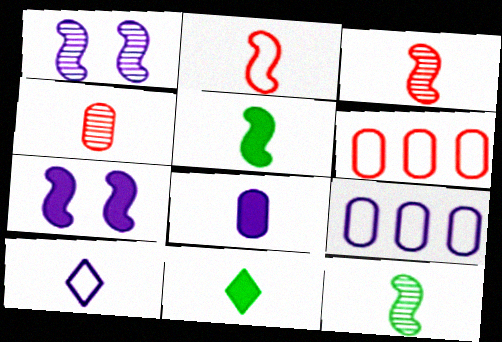[[1, 6, 11], 
[4, 5, 10]]